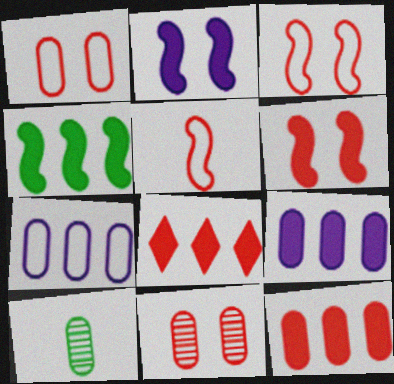[[1, 9, 10], 
[4, 8, 9], 
[5, 8, 11]]